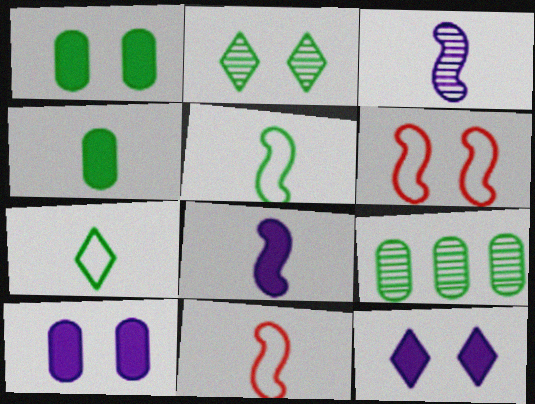[[2, 6, 10], 
[9, 11, 12]]